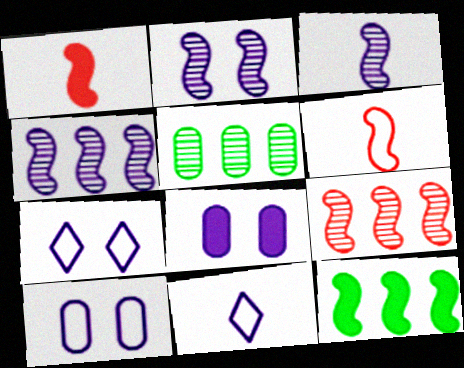[[1, 5, 7], 
[2, 3, 4], 
[2, 6, 12], 
[2, 7, 8], 
[4, 8, 11]]